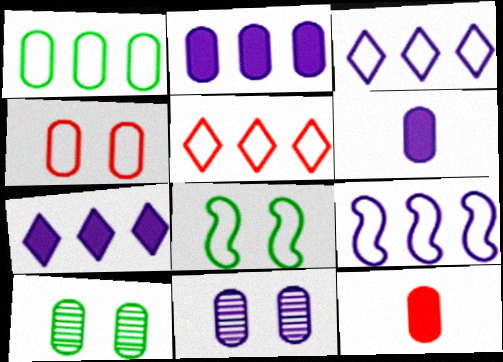[[1, 5, 9], 
[1, 11, 12]]